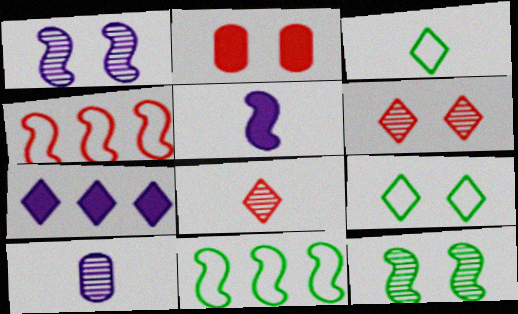[[1, 2, 9], 
[2, 4, 8], 
[3, 6, 7], 
[4, 5, 12], 
[7, 8, 9]]